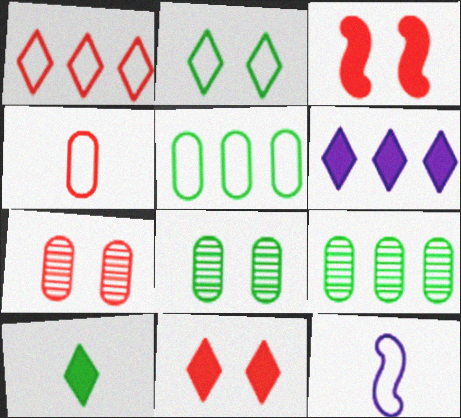[[6, 10, 11], 
[9, 11, 12]]